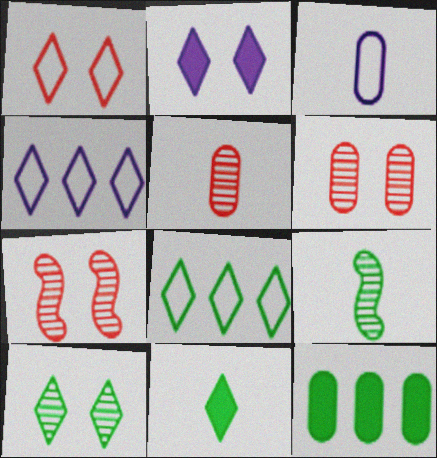[[1, 2, 10], 
[3, 6, 12], 
[8, 10, 11]]